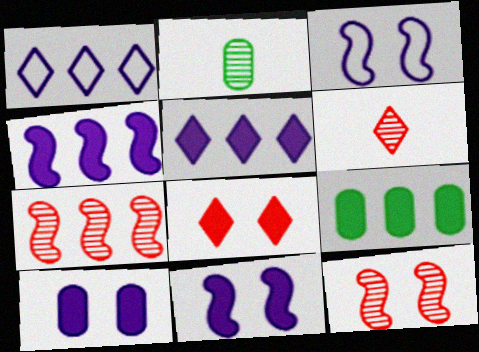[[1, 7, 9], 
[3, 6, 9]]